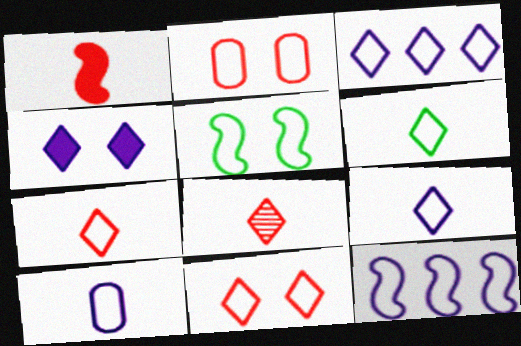[[2, 6, 12], 
[3, 6, 11], 
[6, 7, 9]]